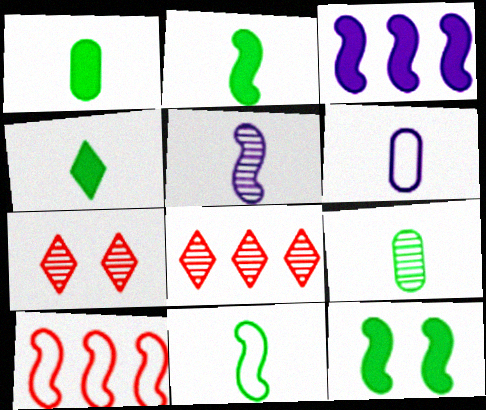[[1, 2, 4], 
[4, 9, 11], 
[5, 10, 12], 
[6, 8, 12]]